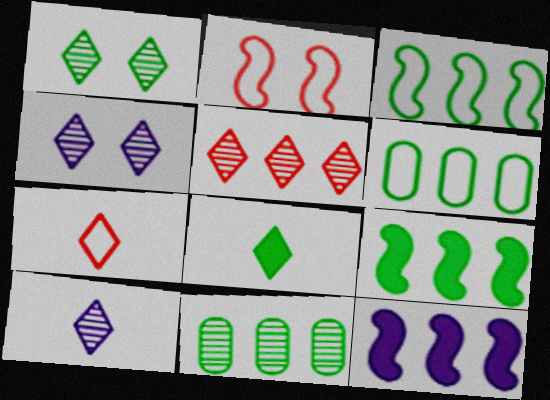[[1, 5, 10], 
[5, 6, 12], 
[7, 8, 10]]